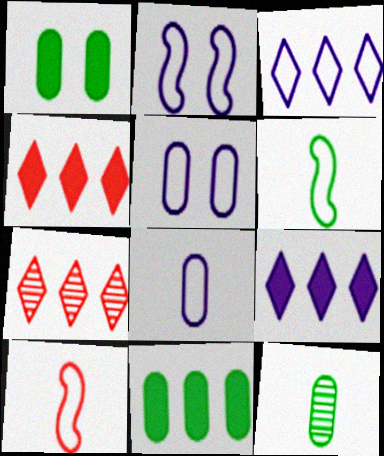[[2, 3, 8], 
[2, 4, 12]]